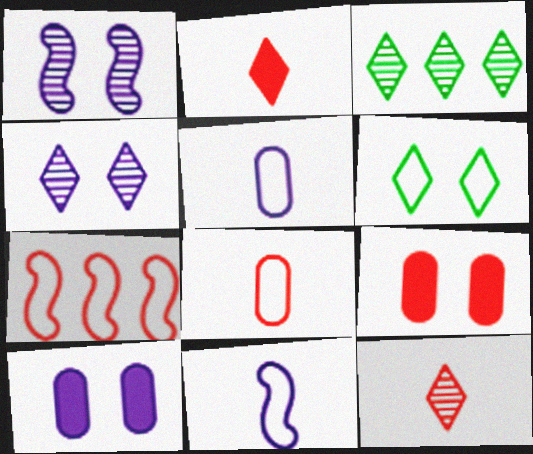[[1, 6, 9], 
[3, 4, 12], 
[3, 9, 11], 
[5, 6, 7], 
[7, 9, 12]]